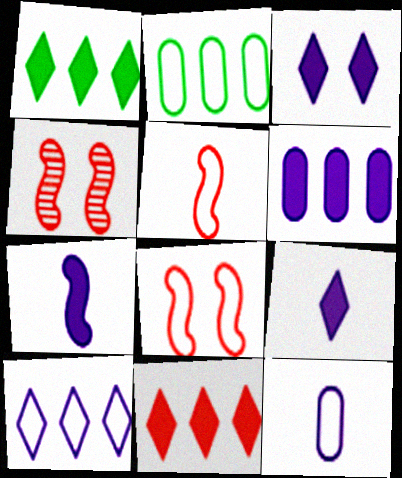[[1, 4, 12], 
[2, 4, 9], 
[3, 6, 7]]